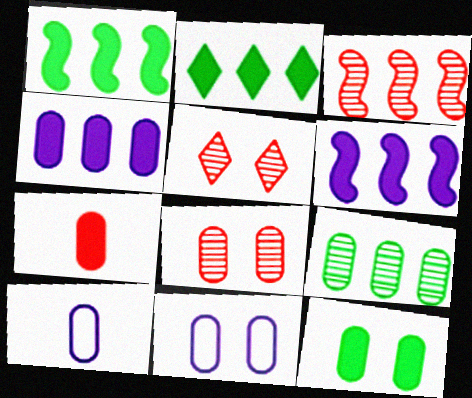[[1, 5, 10], 
[4, 7, 12], 
[7, 9, 11], 
[8, 11, 12]]